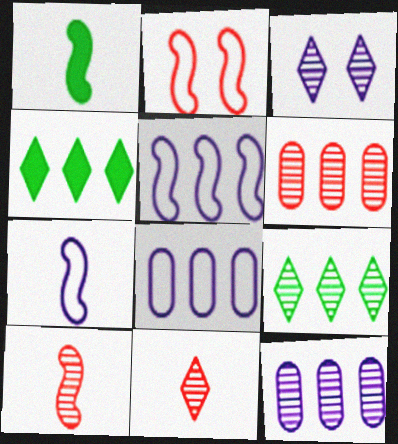[[1, 7, 10], 
[3, 9, 11], 
[4, 5, 6]]